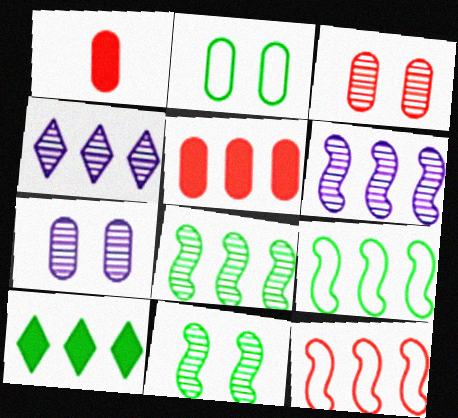[[4, 5, 9]]